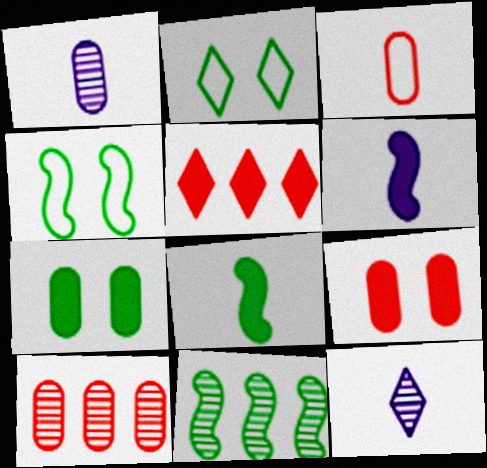[[1, 4, 5], 
[2, 5, 12], 
[2, 6, 10], 
[3, 8, 12], 
[3, 9, 10], 
[4, 8, 11], 
[5, 6, 7]]